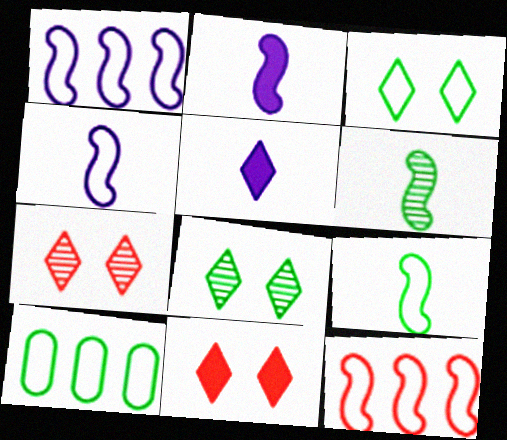[[2, 7, 10], 
[3, 9, 10]]